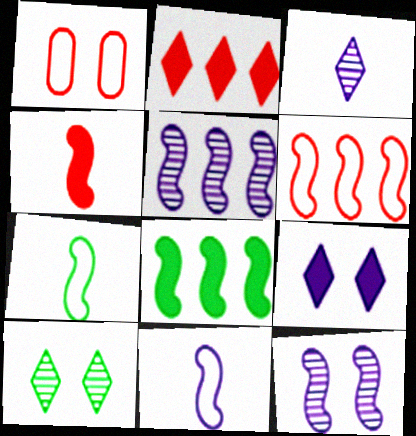[[1, 3, 8], 
[5, 6, 8]]